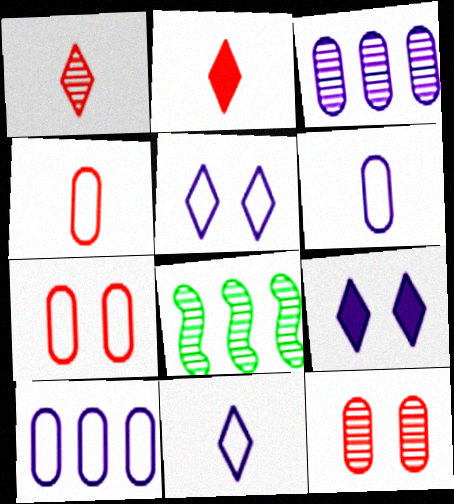[[4, 8, 9]]